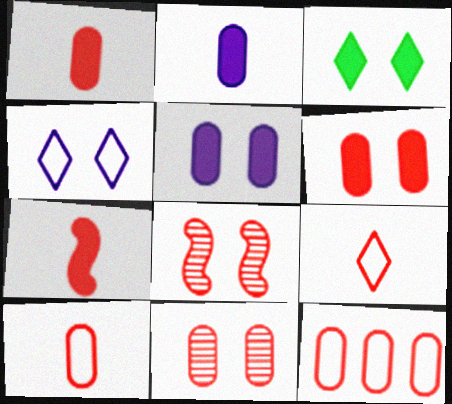[[1, 11, 12]]